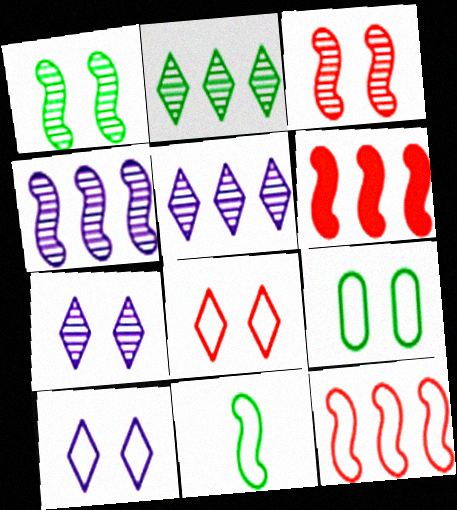[]